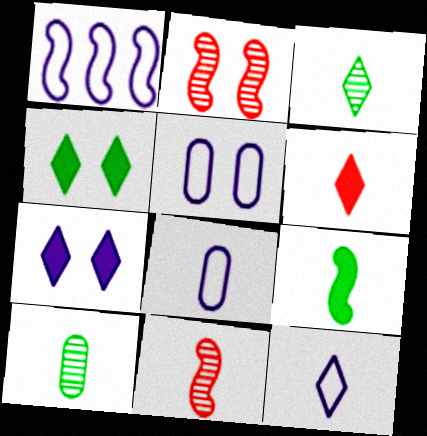[[1, 2, 9], 
[1, 5, 12], 
[2, 4, 5], 
[3, 6, 12]]